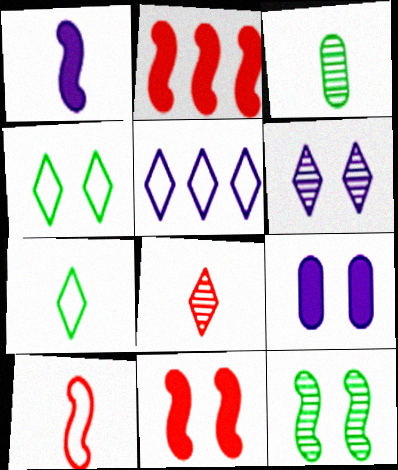[[3, 5, 11]]